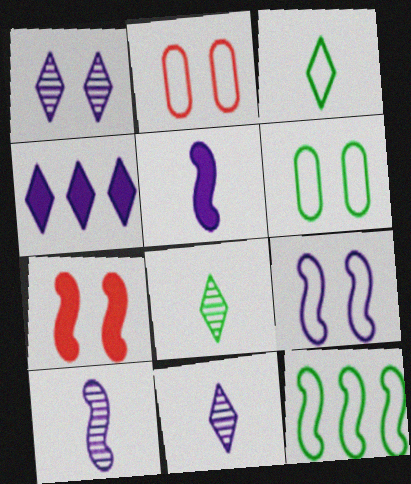[[1, 6, 7], 
[3, 6, 12], 
[7, 10, 12]]